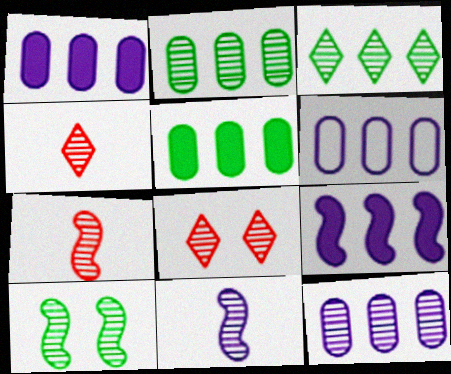[[1, 6, 12], 
[2, 8, 11], 
[4, 10, 12]]